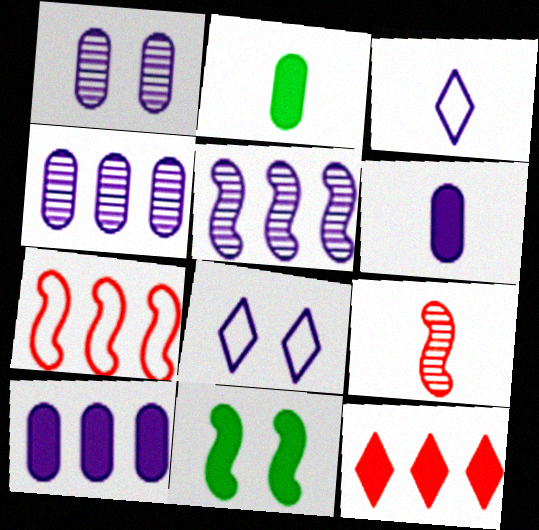[[2, 3, 9], 
[5, 6, 8], 
[6, 11, 12]]